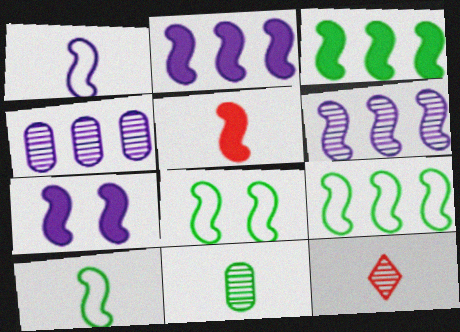[[1, 6, 7], 
[3, 5, 7], 
[5, 6, 8], 
[8, 9, 10]]